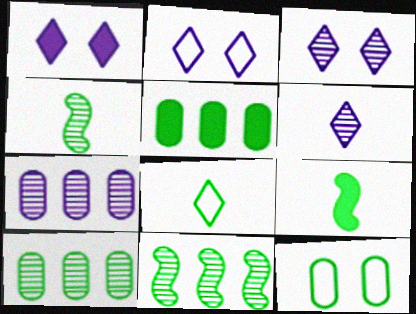[[1, 2, 3]]